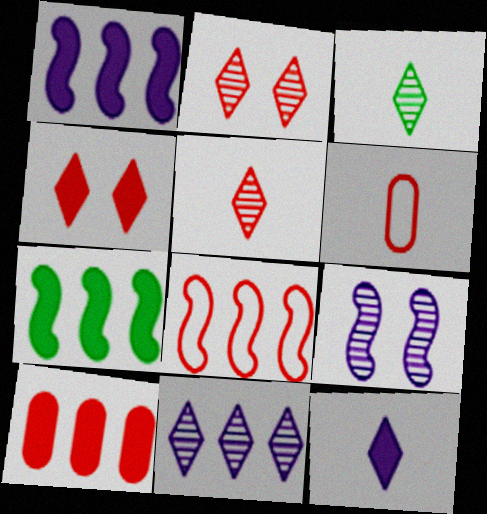[[2, 3, 11]]